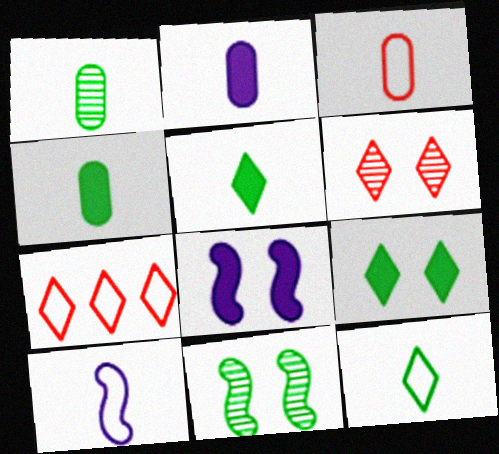[[1, 2, 3], 
[1, 7, 8], 
[2, 7, 11], 
[3, 10, 12]]